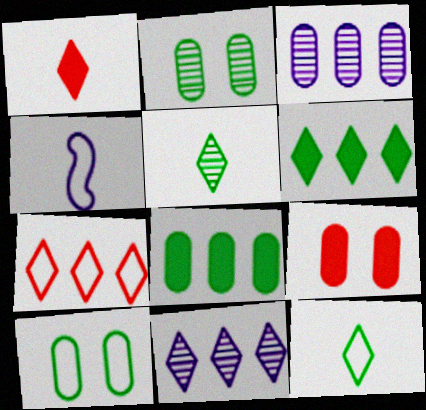[[4, 7, 10], 
[6, 7, 11]]